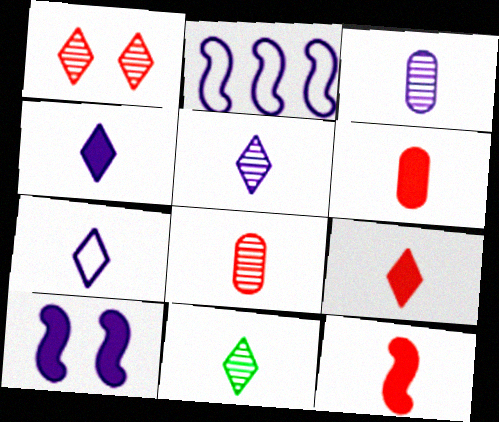[[4, 5, 7], 
[6, 9, 12], 
[7, 9, 11]]